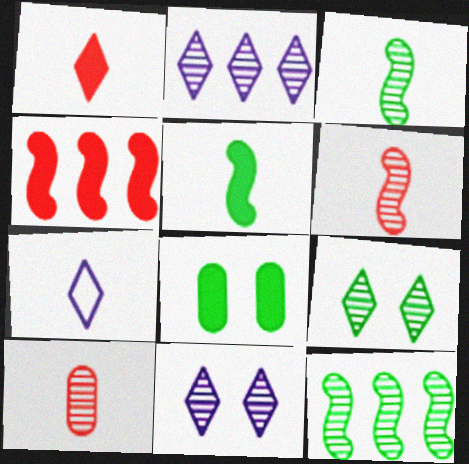[[5, 7, 10], 
[10, 11, 12]]